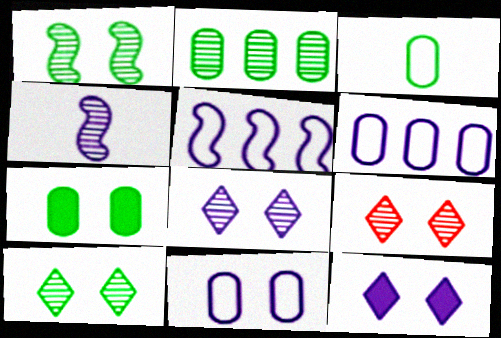[[2, 3, 7], 
[2, 4, 9], 
[4, 6, 12], 
[8, 9, 10]]